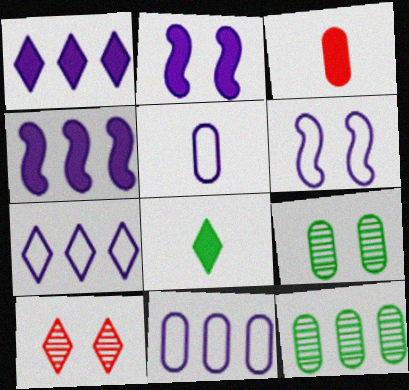[[3, 9, 11], 
[5, 6, 7], 
[7, 8, 10]]